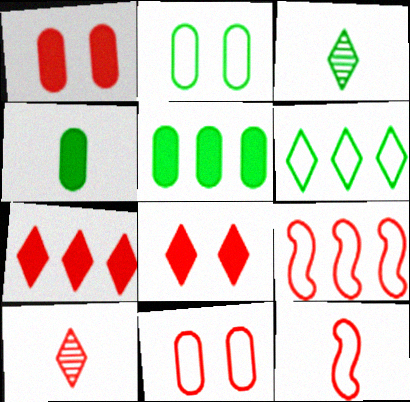[[1, 9, 10]]